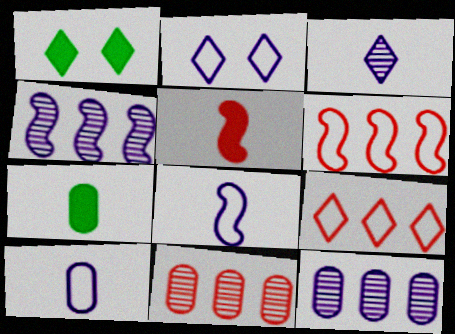[[1, 3, 9], 
[1, 8, 11]]